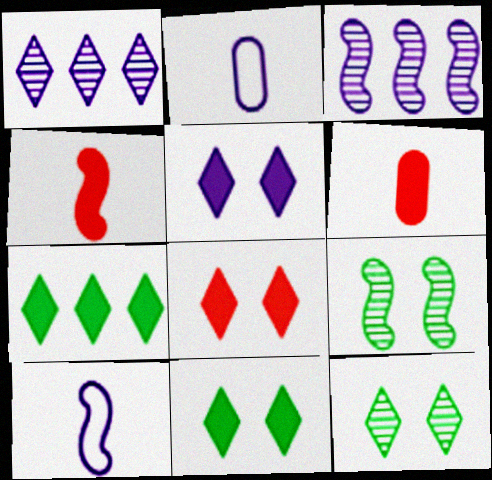[[2, 3, 5], 
[5, 8, 11]]